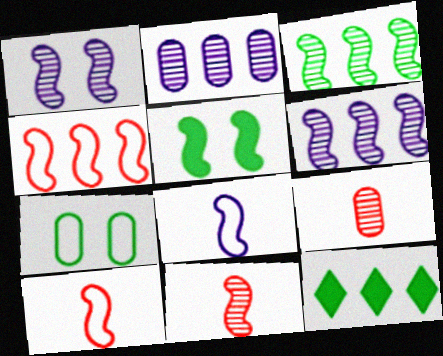[[1, 3, 11], 
[2, 4, 12], 
[5, 6, 10]]